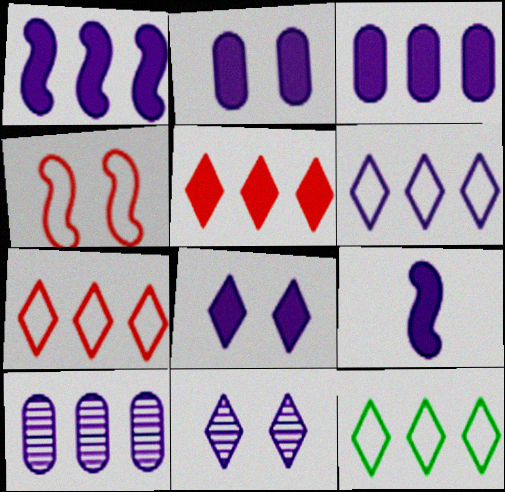[[1, 6, 10], 
[3, 8, 9], 
[6, 7, 12]]